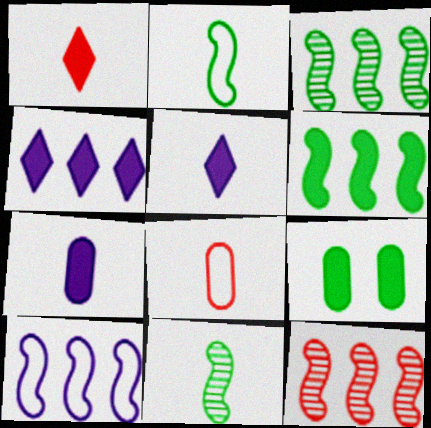[[5, 8, 11], 
[6, 10, 12]]